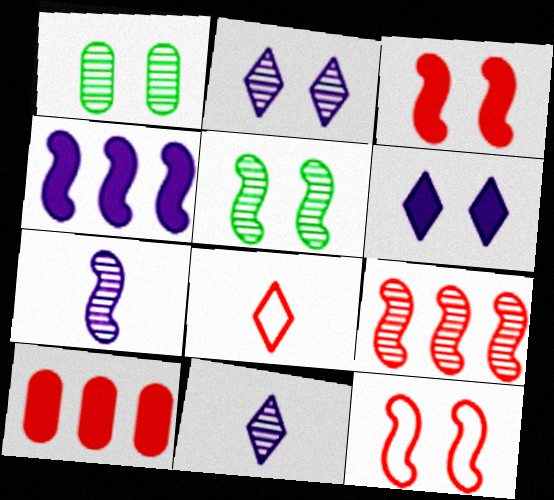[[1, 4, 8], 
[1, 6, 12], 
[1, 9, 11], 
[5, 7, 9]]